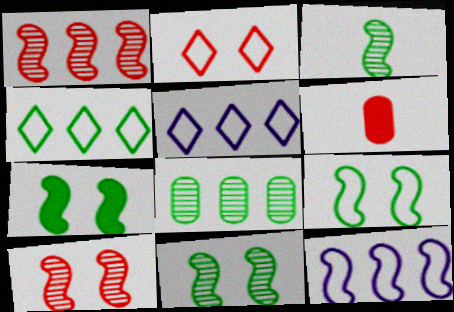[[1, 2, 6], 
[5, 6, 11], 
[7, 9, 11]]